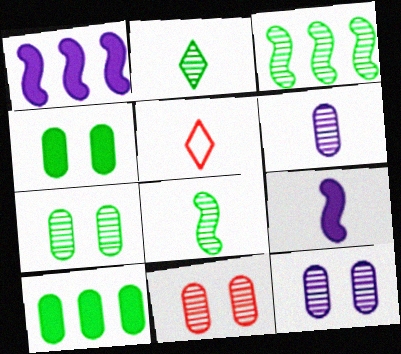[[1, 5, 7], 
[2, 3, 7], 
[7, 11, 12]]